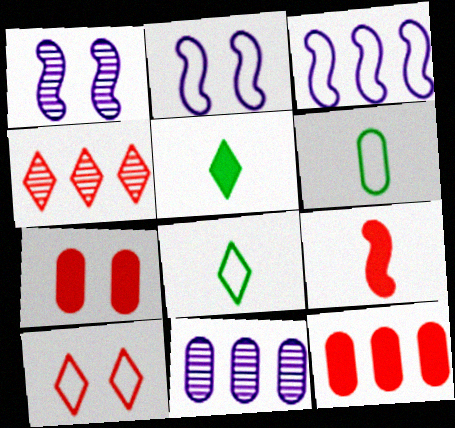[[1, 8, 12], 
[3, 6, 10], 
[6, 7, 11]]